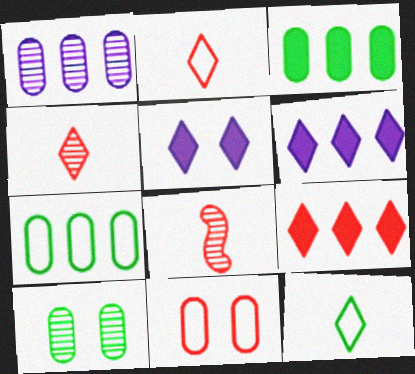[[5, 7, 8], 
[8, 9, 11]]